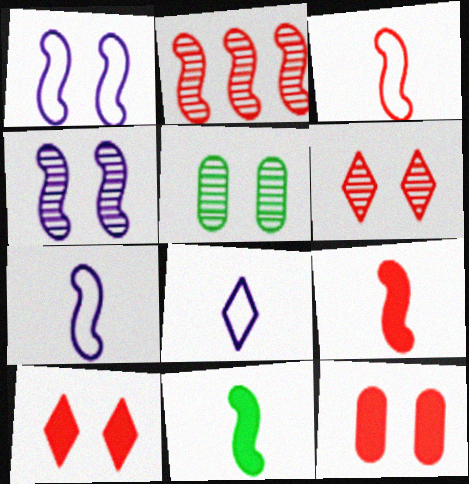[[1, 2, 11], 
[1, 5, 10], 
[4, 5, 6]]